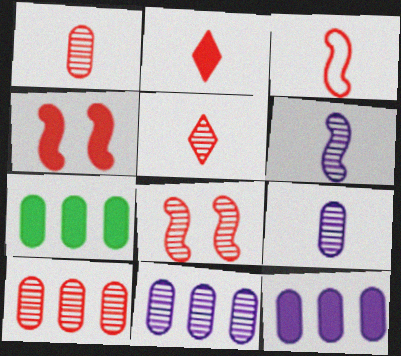[[1, 2, 3], 
[5, 8, 10]]